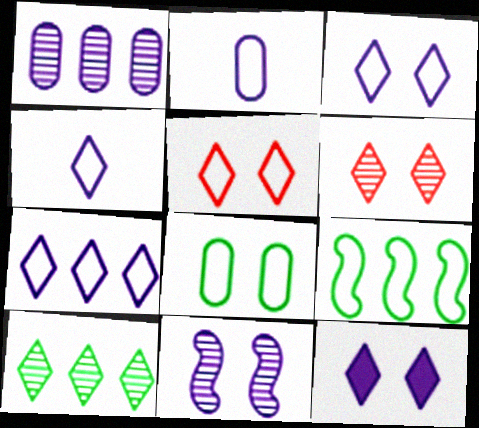[[2, 5, 9], 
[3, 4, 7]]